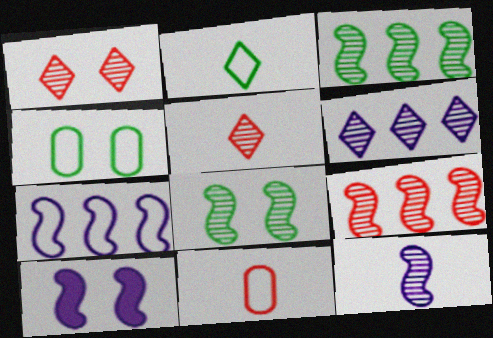[[1, 4, 10], 
[7, 10, 12], 
[8, 9, 12]]